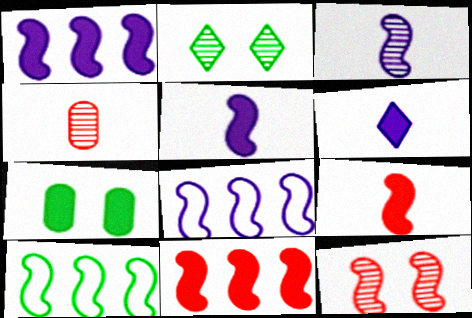[[5, 10, 12], 
[6, 7, 11]]